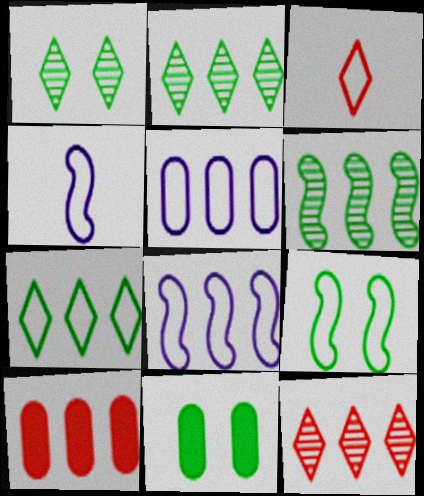[[1, 4, 10], 
[1, 9, 11], 
[2, 8, 10], 
[3, 5, 9], 
[4, 11, 12]]